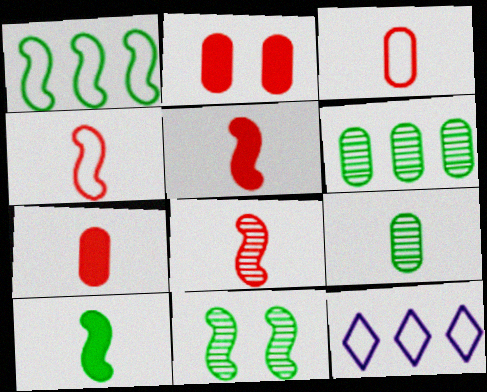[[1, 10, 11], 
[4, 5, 8], 
[7, 11, 12]]